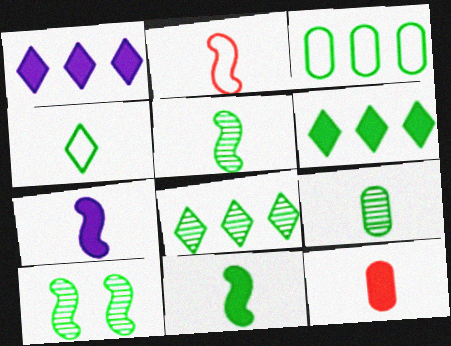[[2, 5, 7], 
[4, 9, 11], 
[8, 9, 10]]